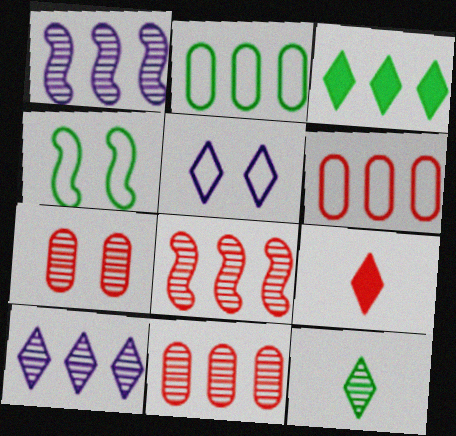[[1, 3, 6], 
[1, 7, 12]]